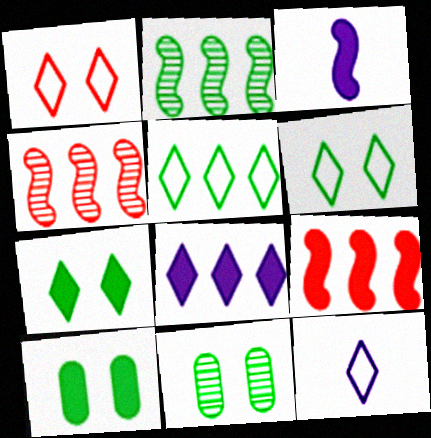[[1, 5, 12], 
[4, 10, 12], 
[9, 11, 12]]